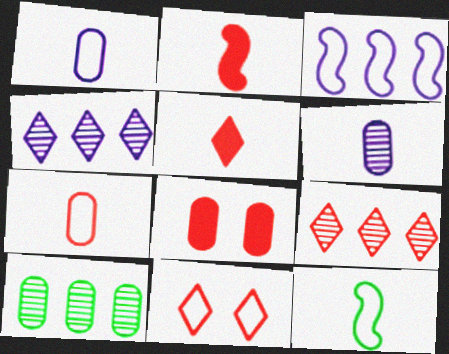[[1, 8, 10], 
[4, 8, 12], 
[5, 6, 12], 
[5, 9, 11]]